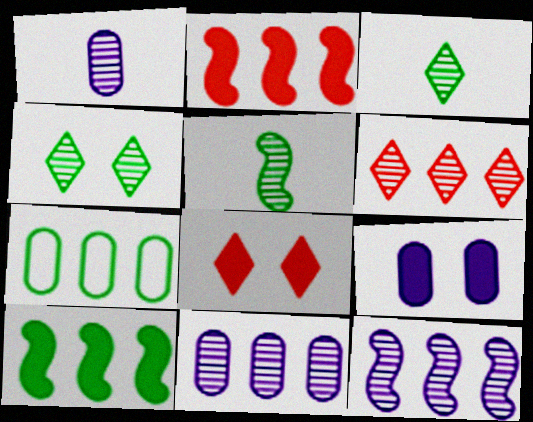[]